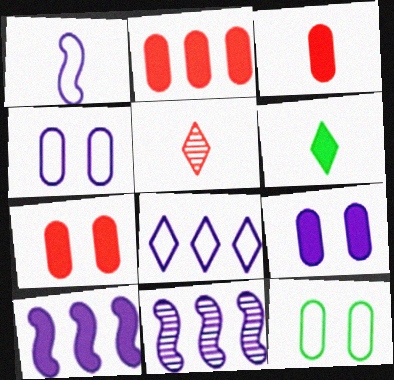[[1, 4, 8], 
[2, 3, 7], 
[5, 10, 12], 
[6, 7, 10]]